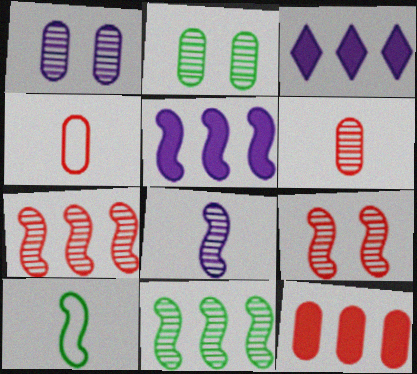[[5, 9, 10], 
[8, 9, 11]]